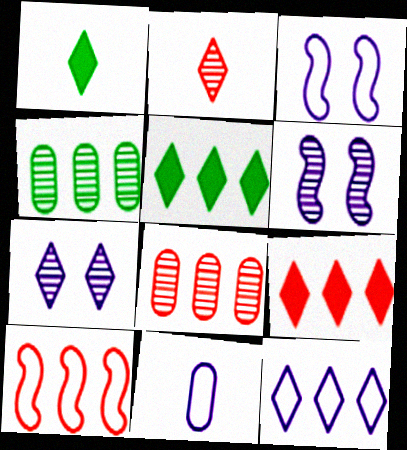[[1, 3, 8], 
[2, 4, 6], 
[3, 11, 12], 
[8, 9, 10]]